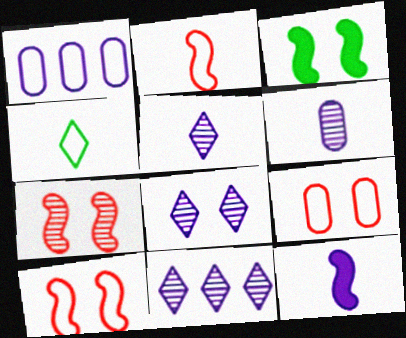[[1, 4, 10], 
[1, 8, 12], 
[3, 8, 9], 
[5, 8, 11]]